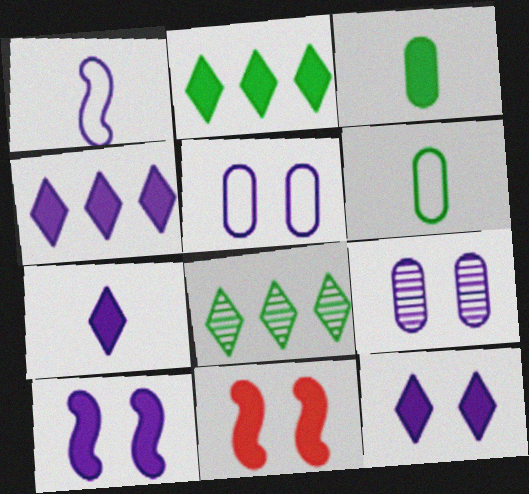[[1, 4, 9], 
[3, 4, 11], 
[4, 7, 12]]